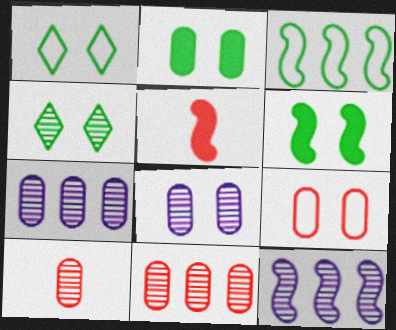[[1, 5, 7], 
[2, 8, 9], 
[4, 10, 12]]